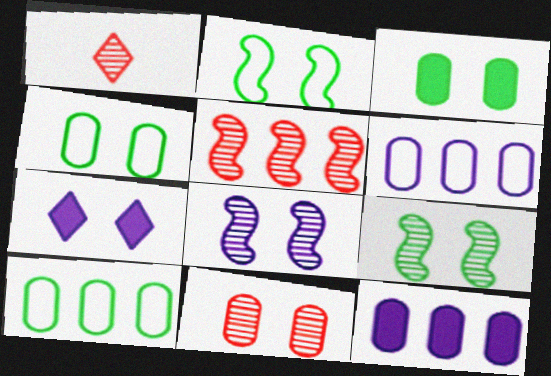[[1, 2, 12], 
[1, 5, 11], 
[2, 7, 11]]